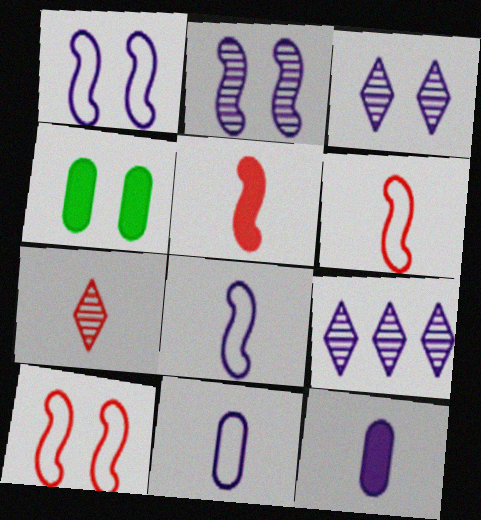[[1, 9, 12], 
[3, 4, 10], 
[4, 6, 9]]